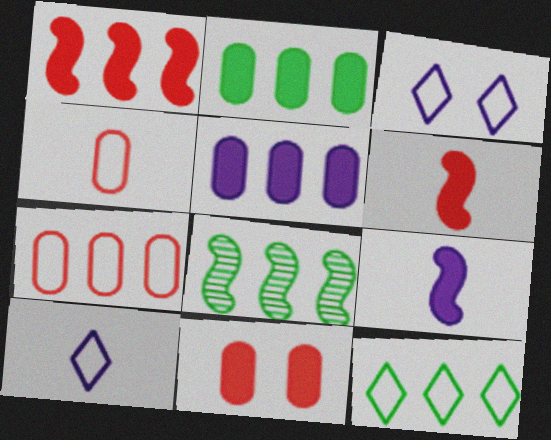[[2, 8, 12], 
[8, 10, 11]]